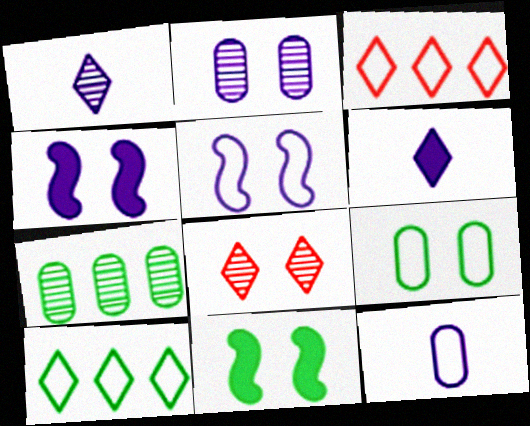[[4, 8, 9], 
[6, 8, 10]]